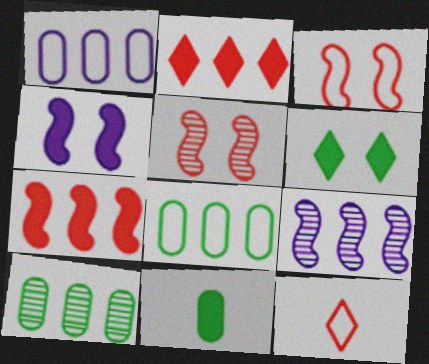[[2, 4, 11], 
[2, 8, 9], 
[4, 10, 12]]